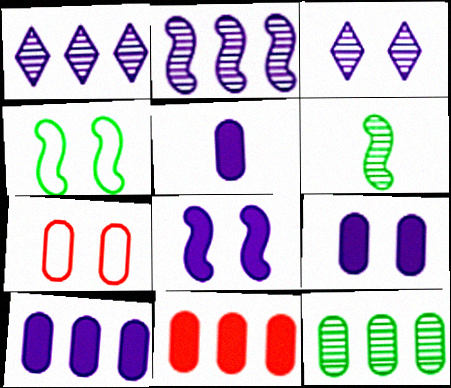[[5, 7, 12], 
[5, 9, 10]]